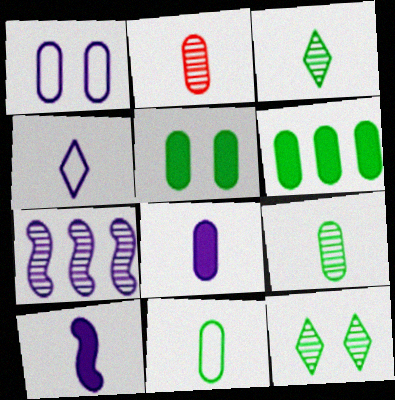[[1, 2, 6], 
[2, 7, 12], 
[2, 8, 11]]